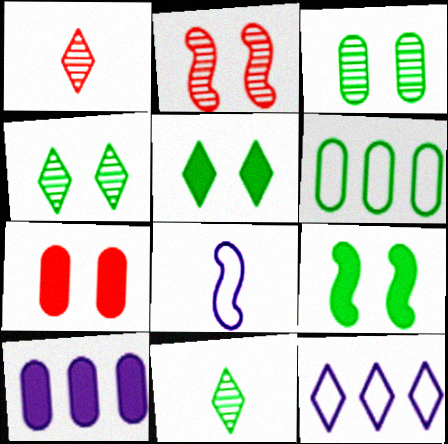[[1, 5, 12], 
[6, 9, 11]]